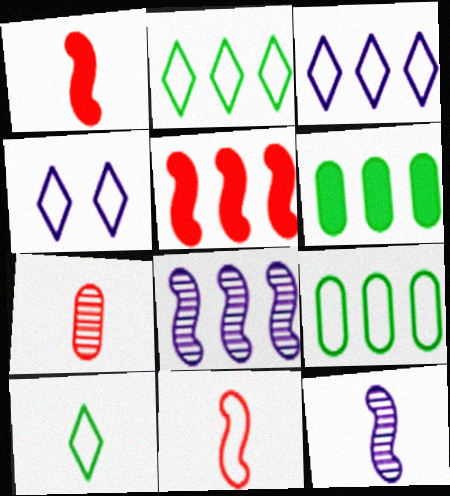[[4, 9, 11]]